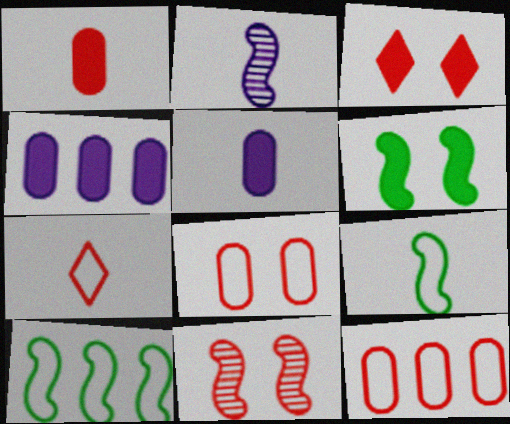[[3, 8, 11]]